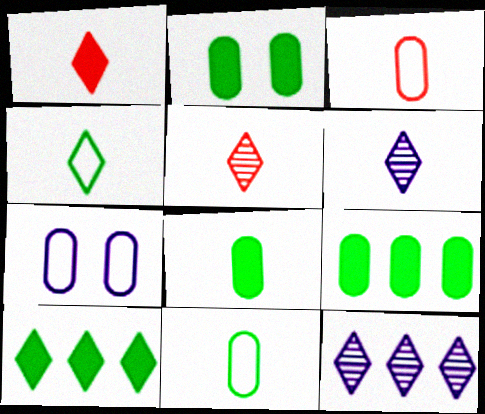[[1, 4, 6], 
[2, 8, 9]]